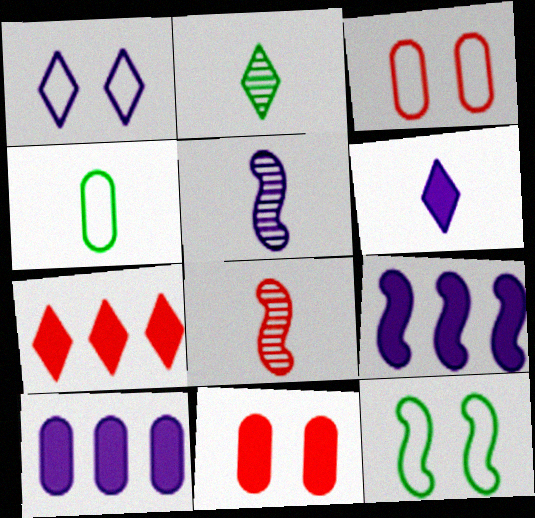[[1, 2, 7], 
[1, 3, 12], 
[1, 5, 10], 
[2, 3, 9], 
[3, 7, 8], 
[4, 6, 8], 
[8, 9, 12]]